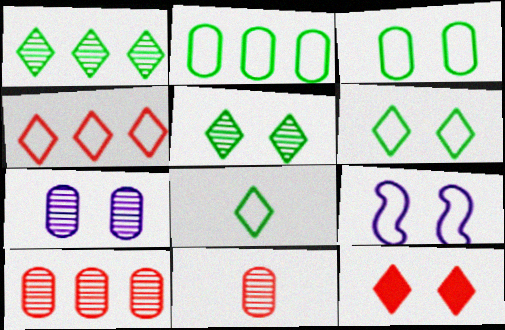[]